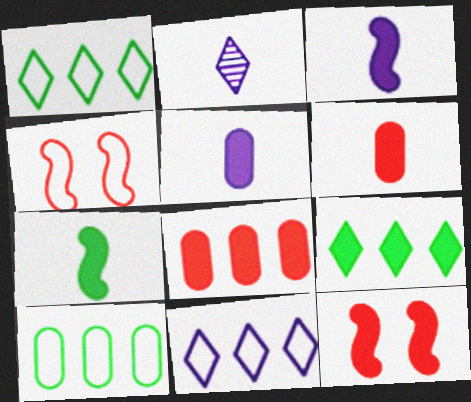[[2, 10, 12], 
[5, 9, 12]]